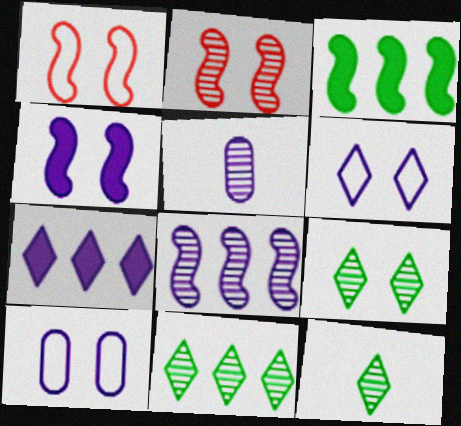[[2, 5, 11], 
[9, 11, 12]]